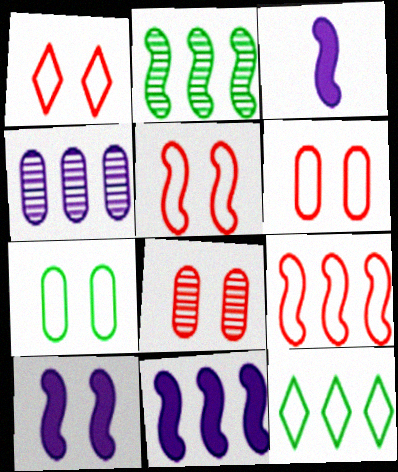[[1, 5, 6], 
[2, 3, 5], 
[2, 9, 11], 
[3, 8, 12], 
[3, 10, 11]]